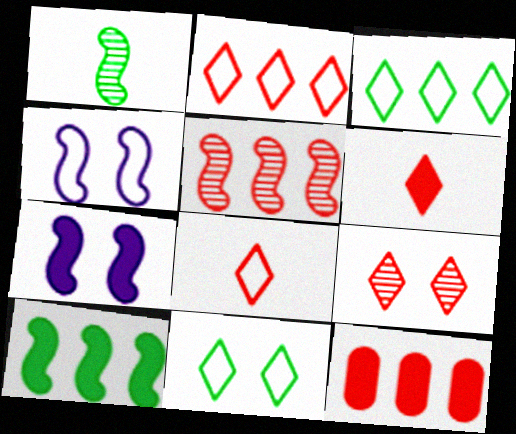[[2, 5, 12], 
[2, 6, 9]]